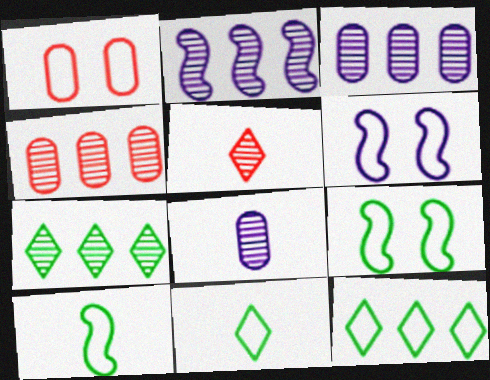[[2, 4, 7]]